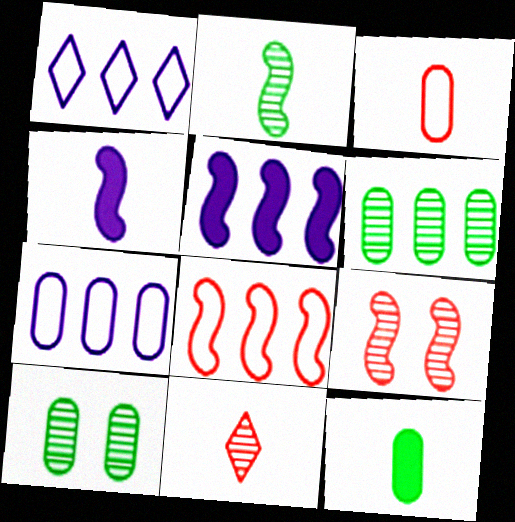[[1, 9, 12]]